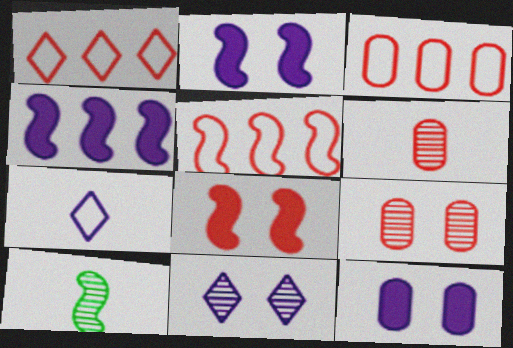[[1, 3, 5], 
[1, 6, 8], 
[1, 10, 12], 
[2, 5, 10]]